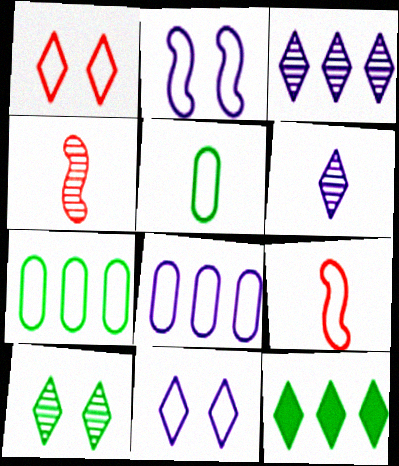[[1, 6, 12], 
[7, 9, 11]]